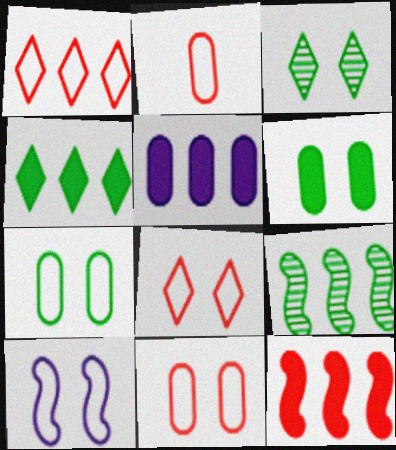[[1, 5, 9], 
[4, 5, 12], 
[7, 8, 10]]